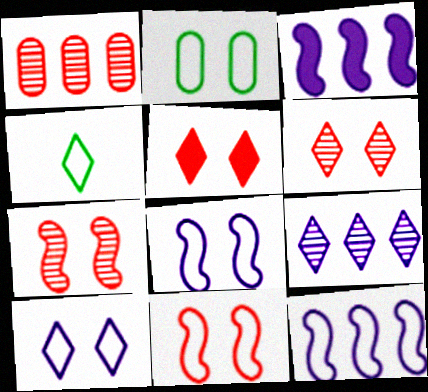[[2, 10, 11], 
[4, 5, 9]]